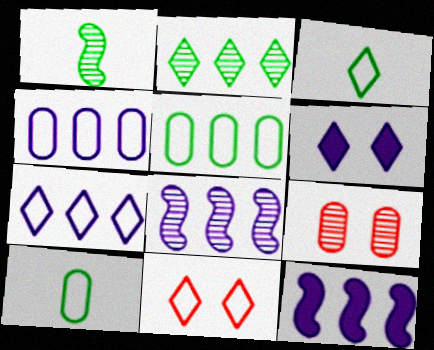[[3, 7, 11], 
[3, 9, 12]]